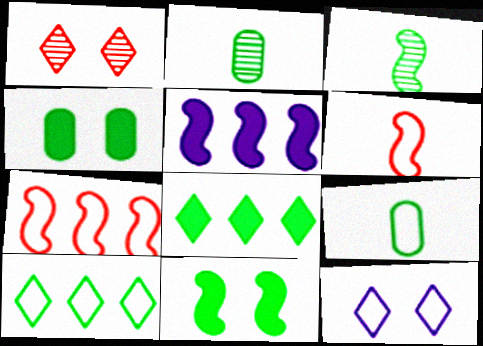[[1, 5, 9], 
[2, 10, 11], 
[3, 4, 10], 
[7, 9, 12]]